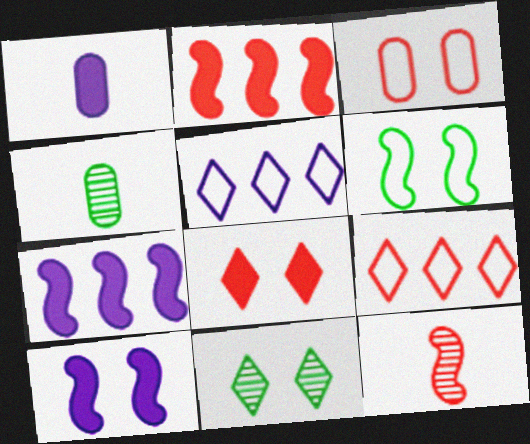[[3, 10, 11], 
[4, 9, 10], 
[6, 7, 12]]